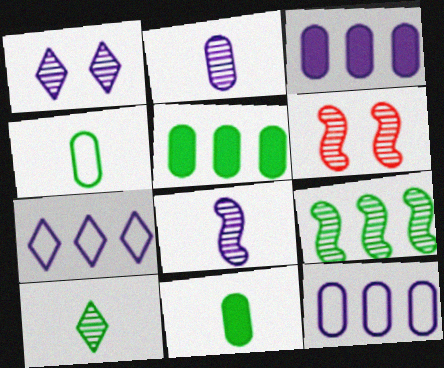[[6, 7, 11], 
[6, 8, 9]]